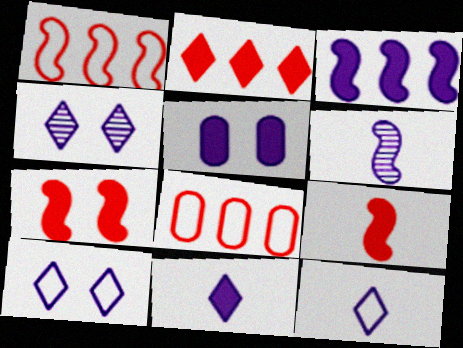[[3, 5, 11]]